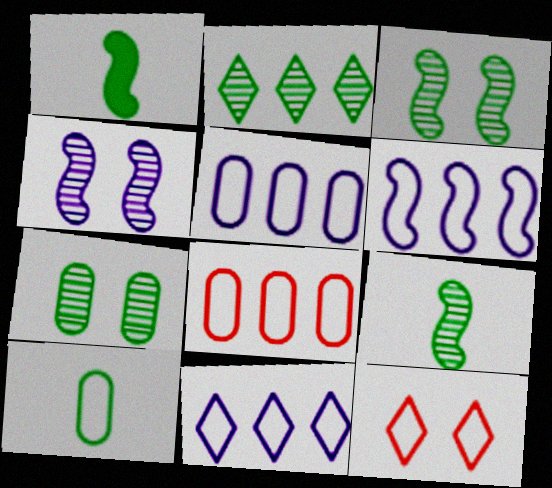[[2, 7, 9], 
[5, 6, 11], 
[6, 10, 12]]